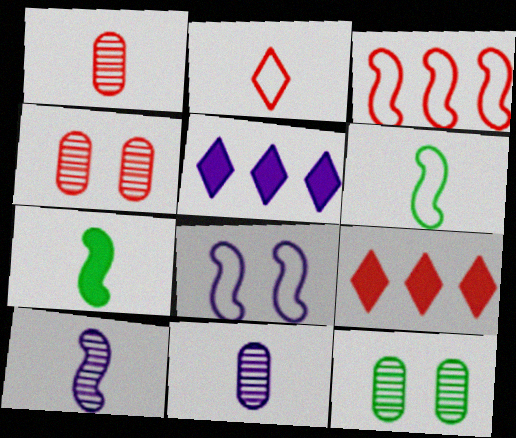[[2, 7, 11], 
[3, 6, 8], 
[4, 5, 6], 
[5, 8, 11]]